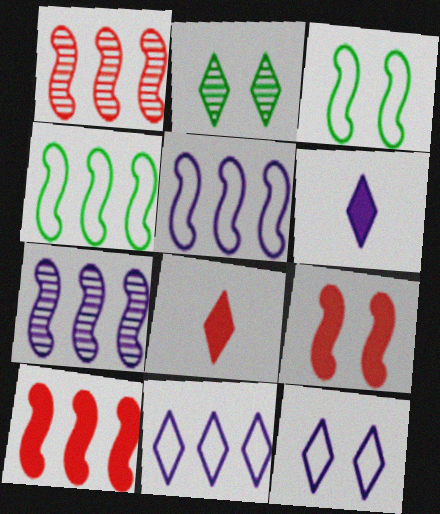[[2, 8, 11], 
[4, 7, 10]]